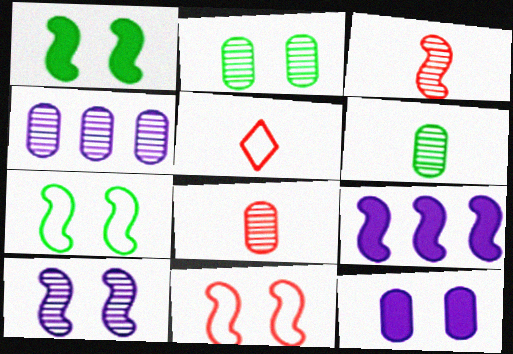[[1, 4, 5], 
[1, 10, 11], 
[2, 4, 8], 
[2, 5, 9], 
[3, 7, 9]]